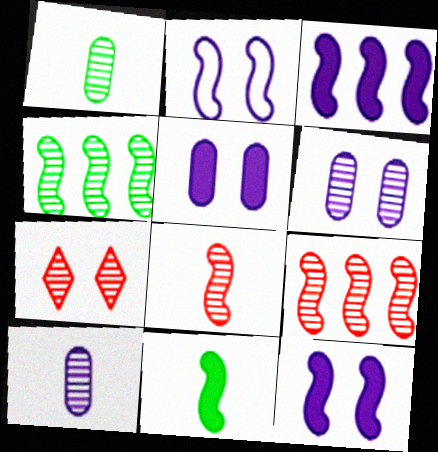[[2, 9, 11], 
[4, 7, 10]]